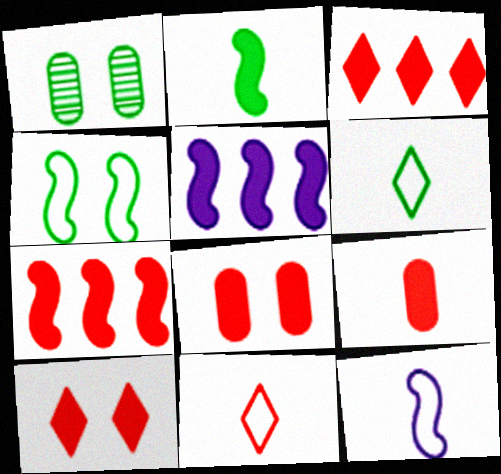[[1, 3, 12], 
[1, 5, 11], 
[7, 9, 10]]